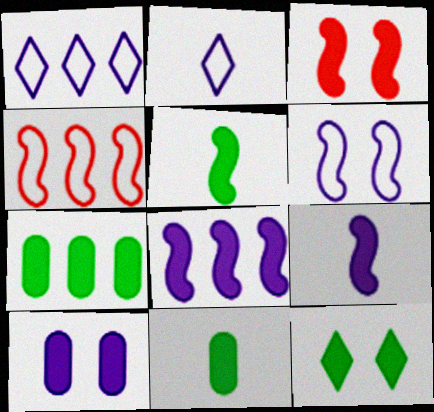[[3, 5, 8], 
[3, 10, 12], 
[5, 7, 12]]